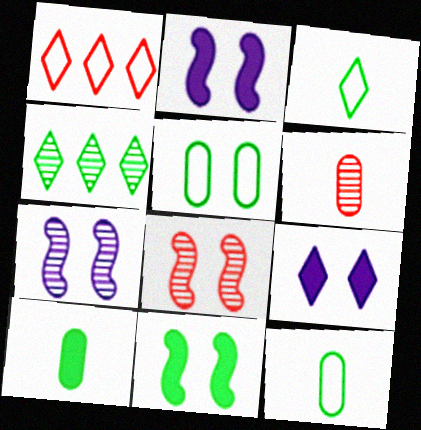[[1, 7, 10], 
[4, 6, 7], 
[4, 11, 12], 
[5, 8, 9]]